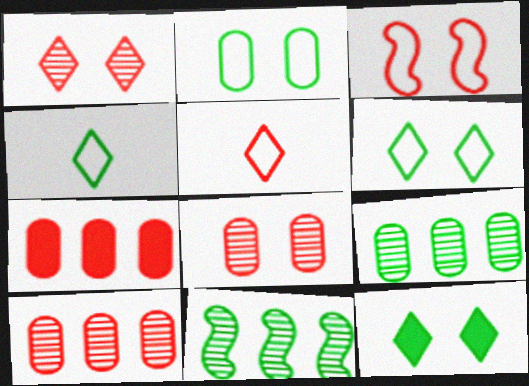[]